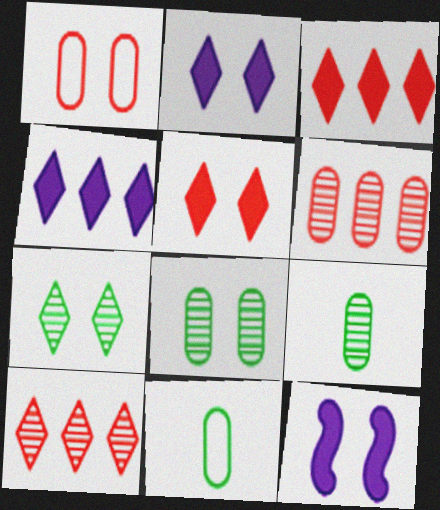[[1, 7, 12], 
[10, 11, 12]]